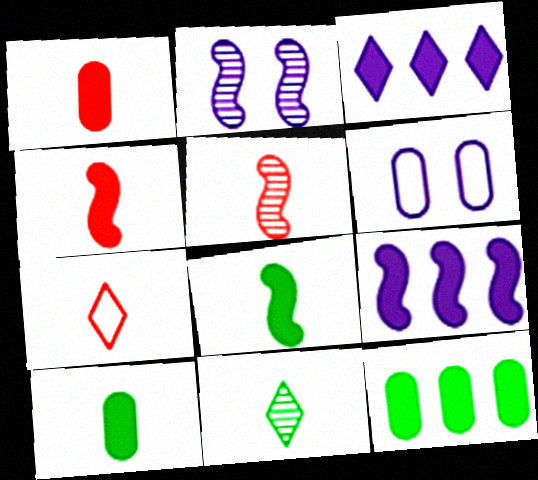[[1, 5, 7], 
[2, 7, 12]]